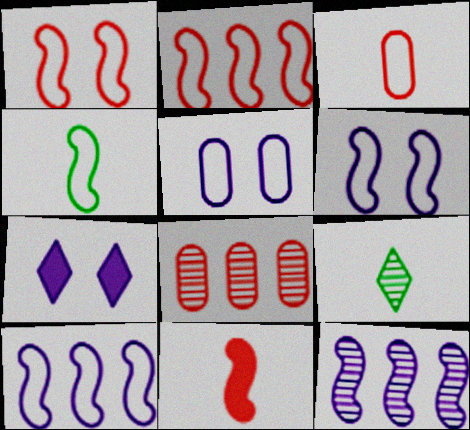[[1, 4, 10], 
[2, 4, 6], 
[4, 7, 8]]